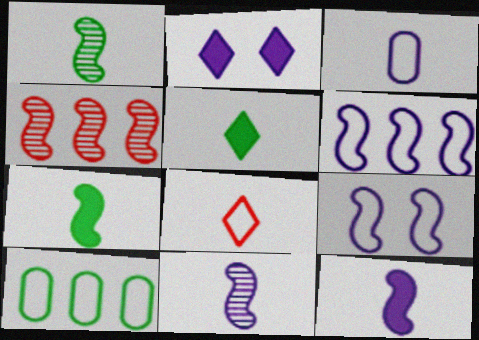[[4, 7, 9], 
[8, 9, 10]]